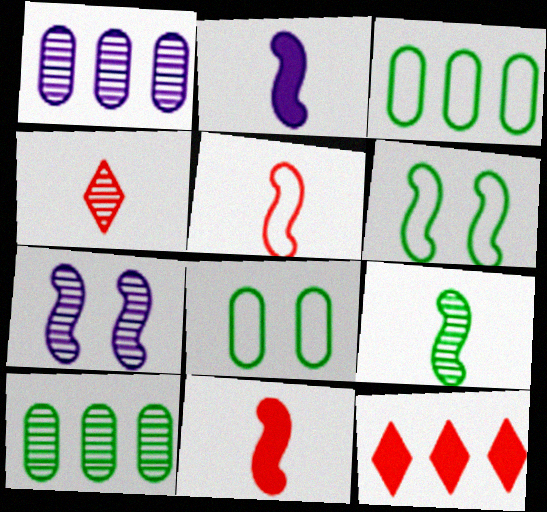[[2, 5, 9], 
[4, 7, 10]]